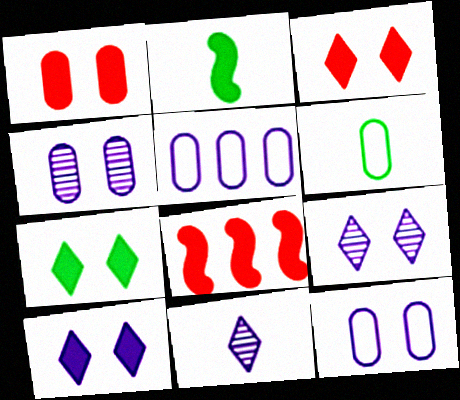[[3, 7, 10], 
[6, 8, 9]]